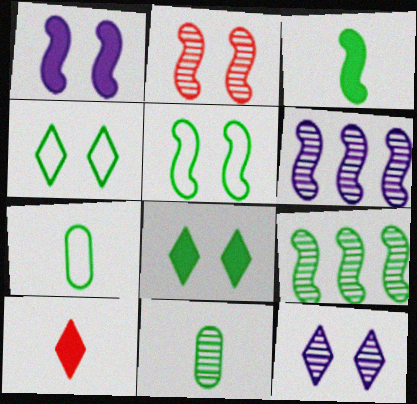[[1, 2, 5], 
[3, 5, 9], 
[7, 8, 9]]